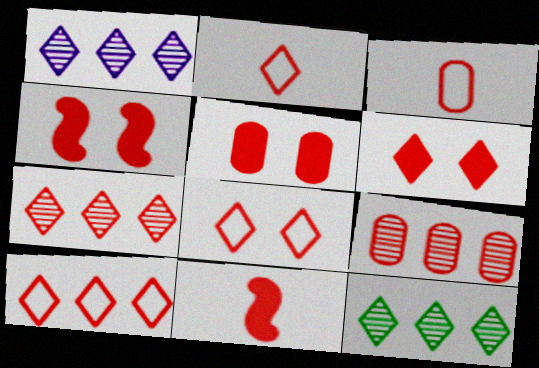[[1, 7, 12], 
[2, 4, 9], 
[2, 6, 7], 
[2, 8, 10], 
[3, 4, 7], 
[3, 5, 9], 
[4, 5, 6], 
[8, 9, 11]]